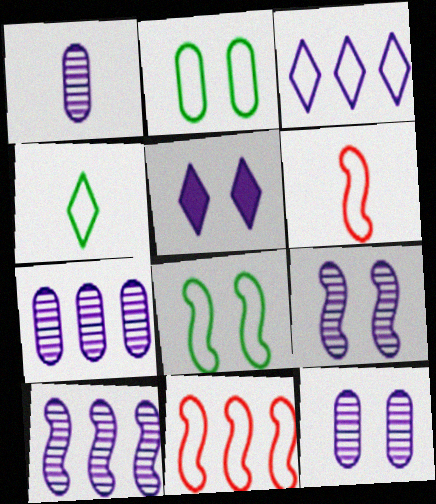[[1, 7, 12], 
[2, 3, 6]]